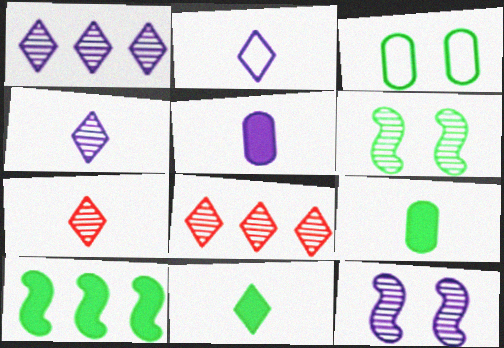[[2, 7, 11]]